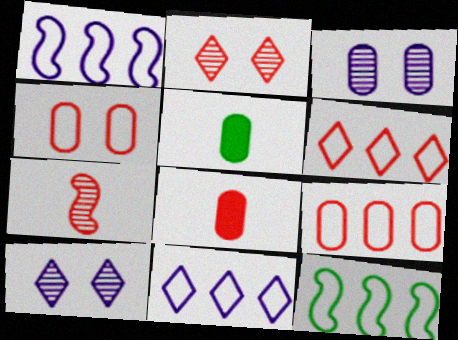[[1, 2, 5], 
[3, 5, 9], 
[8, 10, 12], 
[9, 11, 12]]